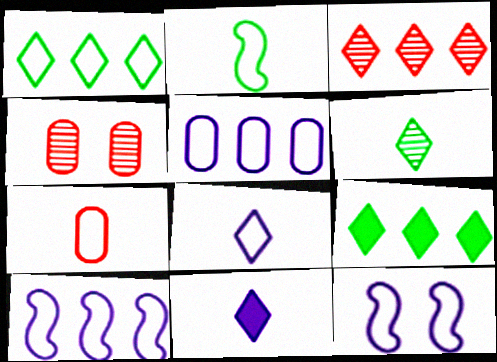[[1, 7, 12], 
[2, 7, 8], 
[5, 8, 12]]